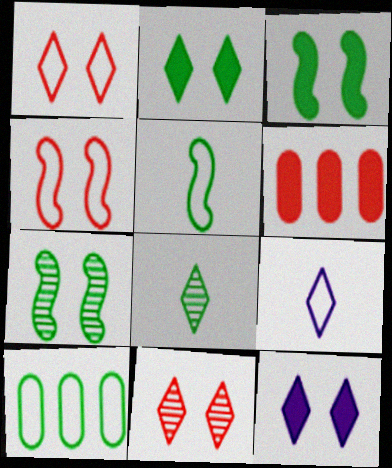[[3, 8, 10], 
[4, 9, 10], 
[6, 7, 9]]